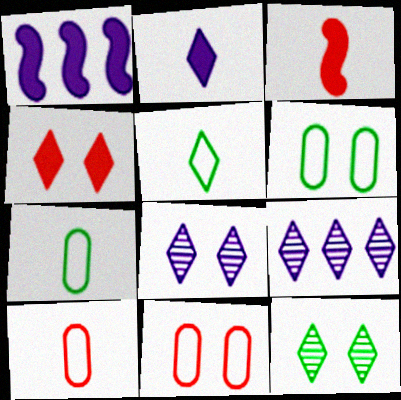[[1, 10, 12], 
[3, 6, 9], 
[4, 5, 9]]